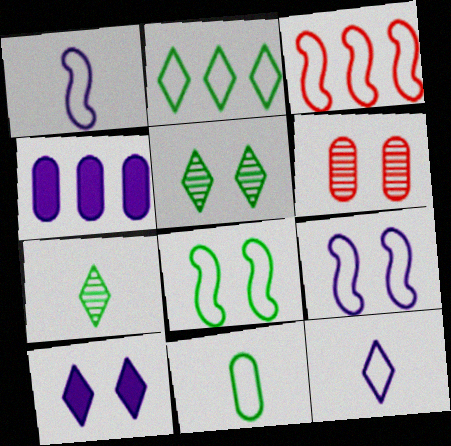[[1, 3, 8], 
[2, 8, 11], 
[4, 6, 11], 
[6, 8, 10]]